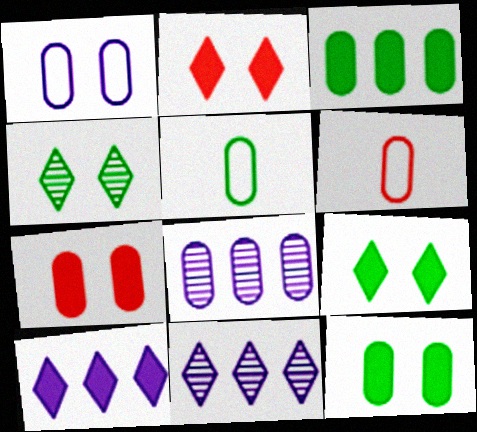[[5, 7, 8], 
[6, 8, 12]]